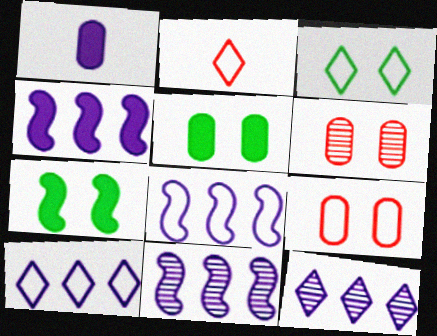[[2, 3, 10], 
[2, 5, 11], 
[4, 8, 11]]